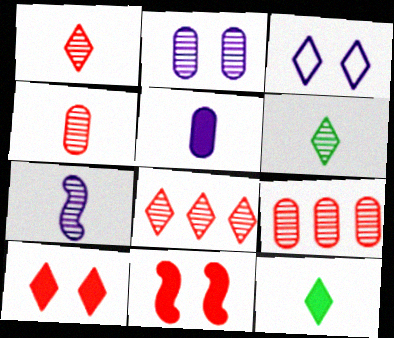[[3, 8, 12], 
[4, 6, 7]]